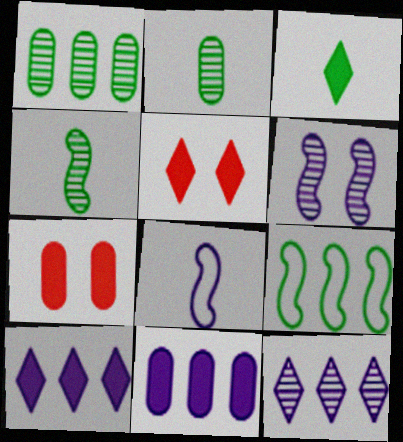[[1, 5, 8], 
[3, 5, 10]]